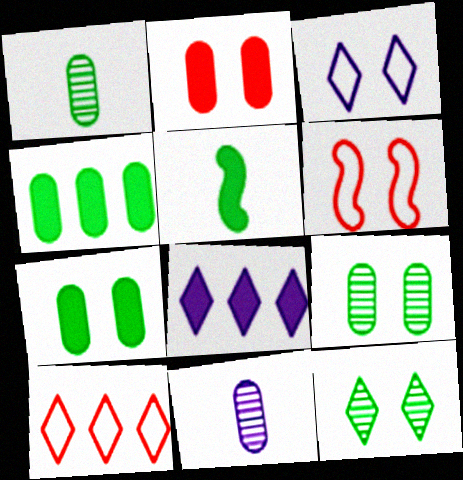[[1, 6, 8], 
[2, 5, 8]]